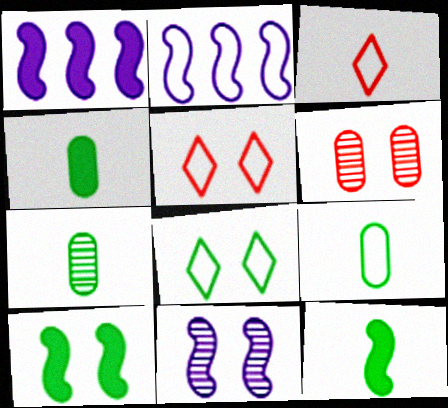[[1, 5, 7], 
[2, 5, 9], 
[4, 7, 9]]